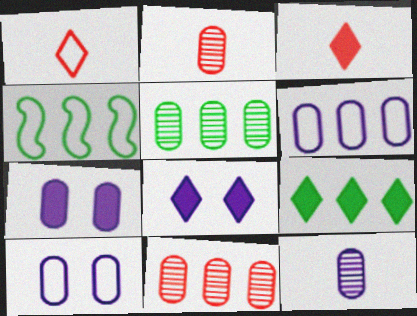[[1, 4, 10], 
[2, 4, 8], 
[3, 8, 9], 
[4, 5, 9], 
[6, 7, 12]]